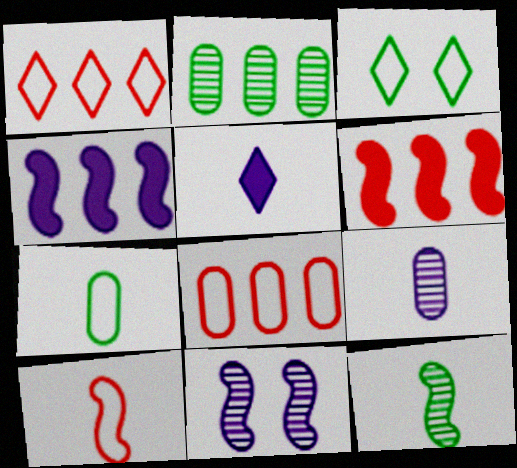[[1, 2, 4], 
[3, 6, 9]]